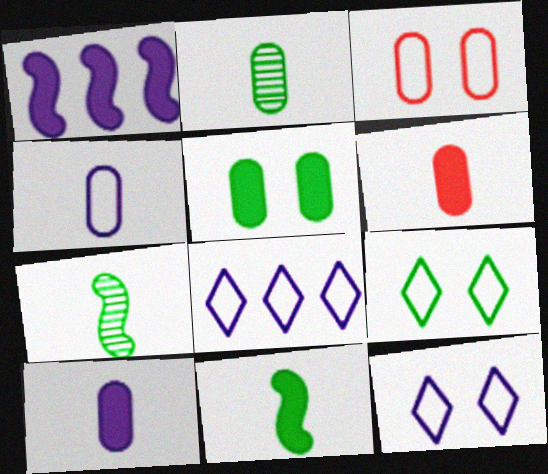[[2, 4, 6]]